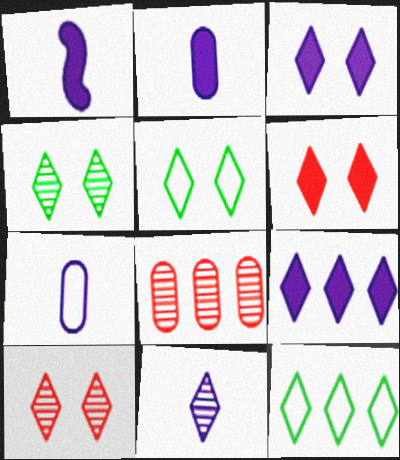[[1, 5, 8], 
[1, 7, 11], 
[3, 5, 10], 
[6, 11, 12]]